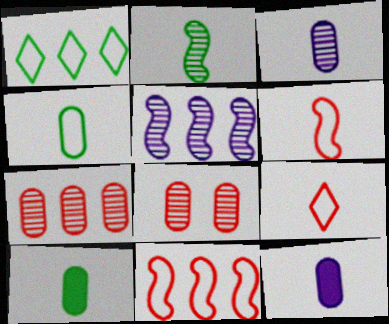[[2, 9, 12]]